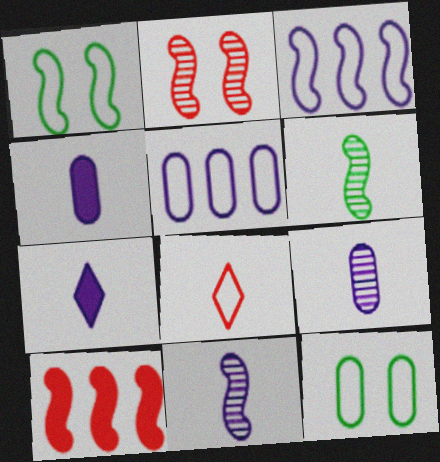[[1, 5, 8], 
[1, 10, 11], 
[3, 8, 12], 
[4, 6, 8]]